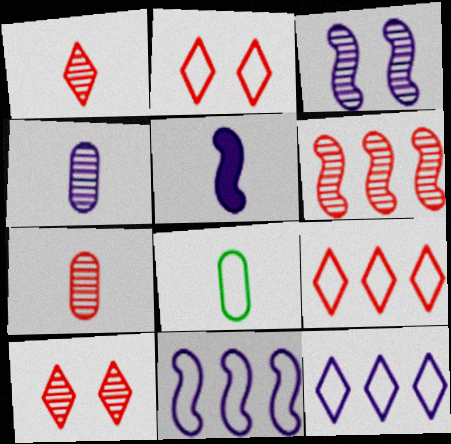[[1, 5, 8], 
[2, 8, 11], 
[3, 5, 11], 
[6, 7, 10]]